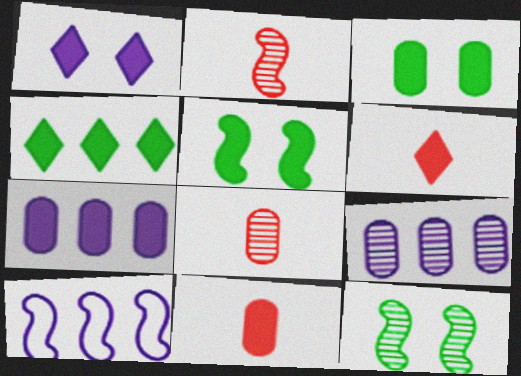[[1, 4, 6], 
[2, 5, 10], 
[3, 7, 11], 
[5, 6, 7]]